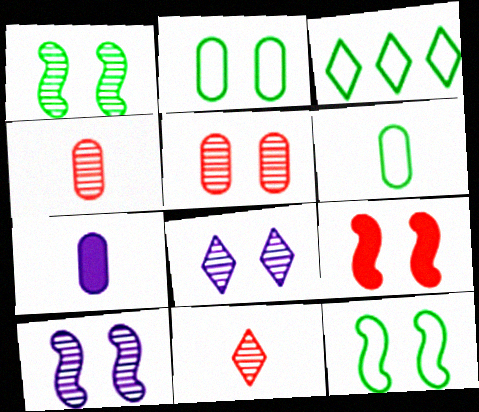[[1, 5, 8], 
[2, 8, 9], 
[3, 6, 12], 
[4, 6, 7], 
[9, 10, 12]]